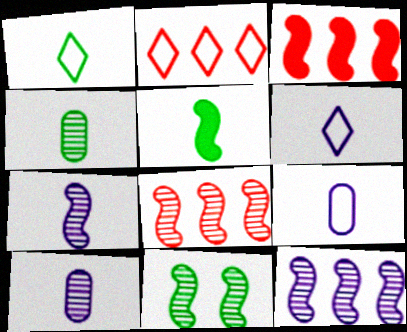[[1, 4, 5], 
[7, 8, 11]]